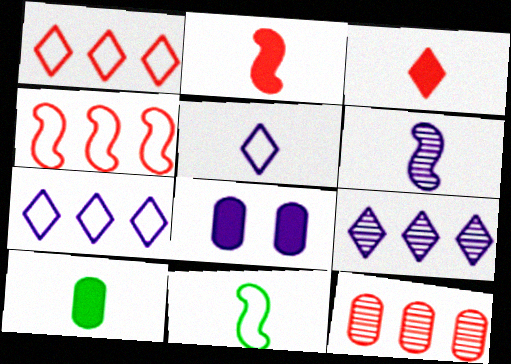[[2, 6, 11], 
[6, 7, 8]]